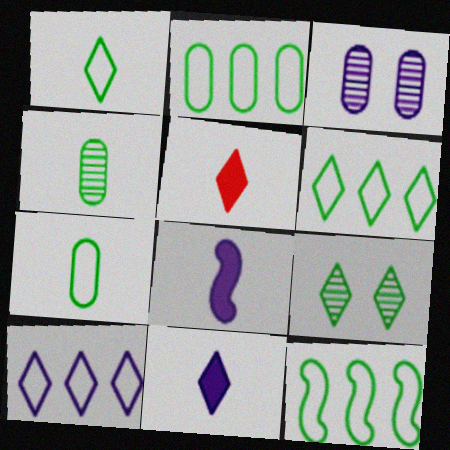[[2, 6, 12], 
[3, 5, 12], 
[3, 8, 10], 
[5, 9, 10]]